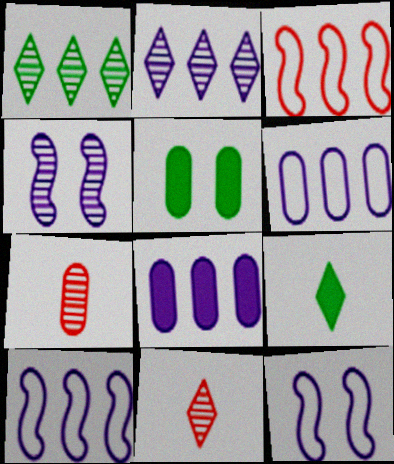[[1, 3, 8], 
[1, 4, 7], 
[2, 8, 10], 
[5, 6, 7], 
[5, 10, 11]]